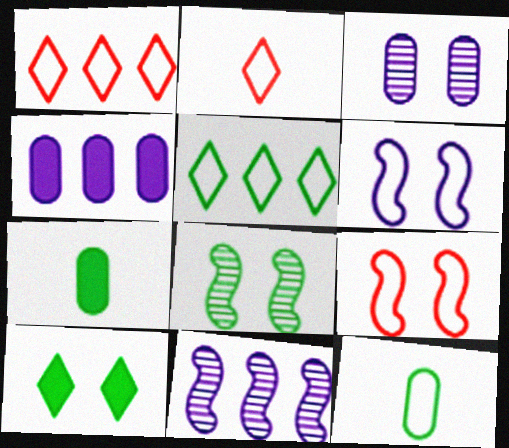[[1, 6, 12], 
[2, 4, 8], 
[3, 9, 10], 
[5, 7, 8]]